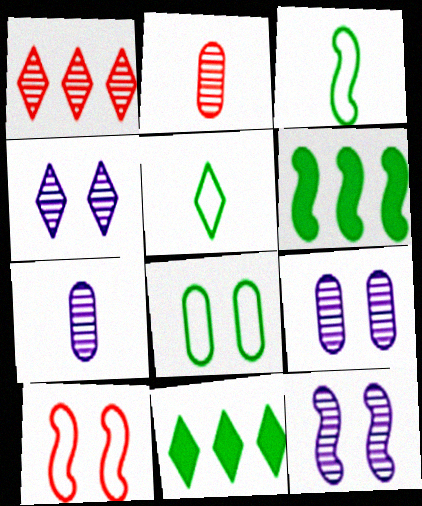[[4, 9, 12], 
[7, 10, 11]]